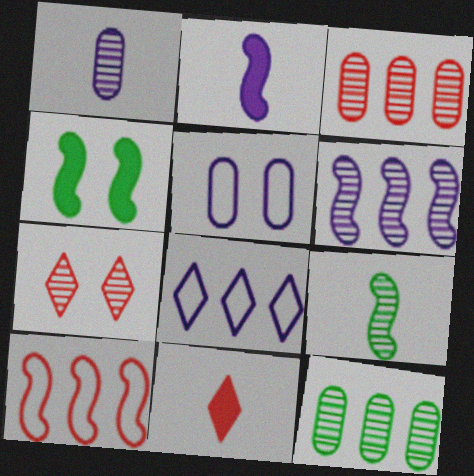[[4, 5, 7]]